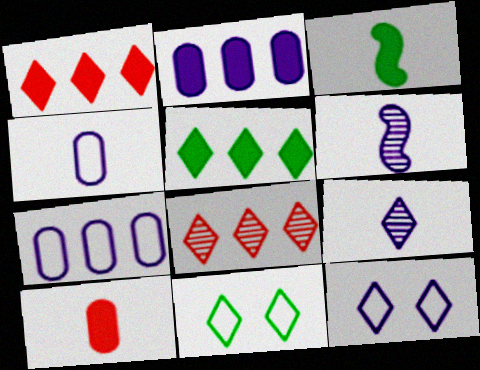[[1, 9, 11], 
[2, 6, 12]]